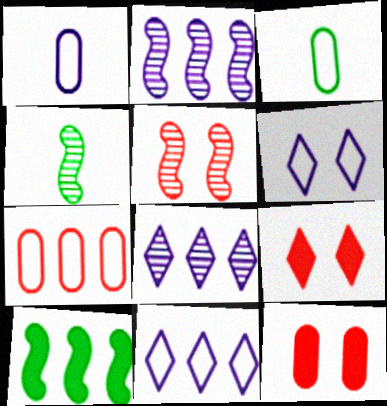[[2, 3, 9], 
[2, 4, 5], 
[4, 11, 12], 
[7, 8, 10]]